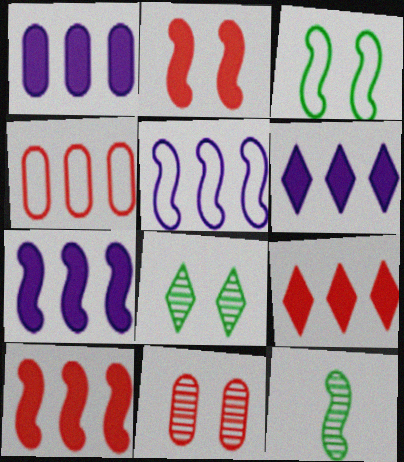[[1, 6, 7], 
[2, 5, 12]]